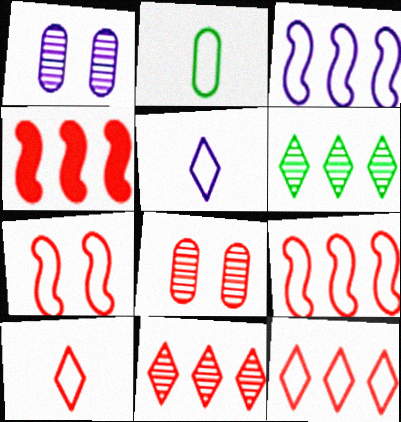[[4, 8, 10]]